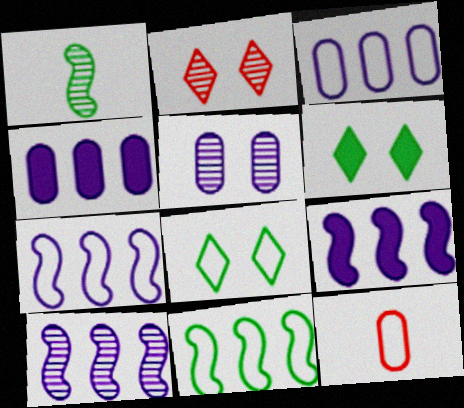[[6, 10, 12], 
[7, 8, 12], 
[7, 9, 10]]